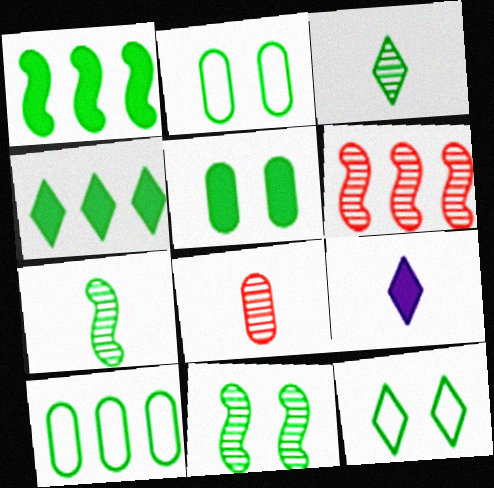[[1, 2, 3], 
[2, 4, 7], 
[2, 6, 9], 
[3, 4, 12], 
[5, 11, 12]]